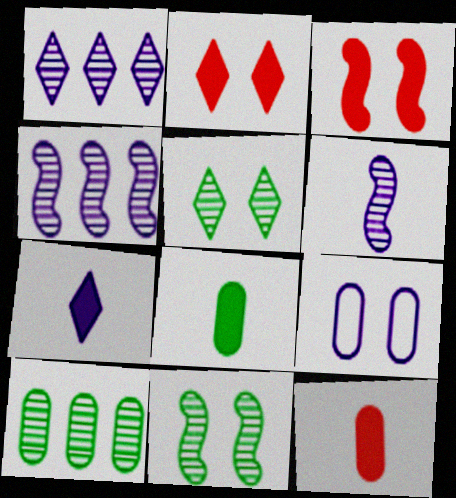[[2, 9, 11], 
[3, 5, 9], 
[4, 7, 9], 
[9, 10, 12]]